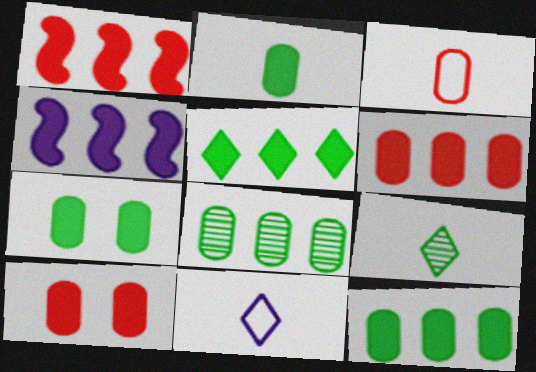[[2, 7, 12], 
[4, 5, 6]]